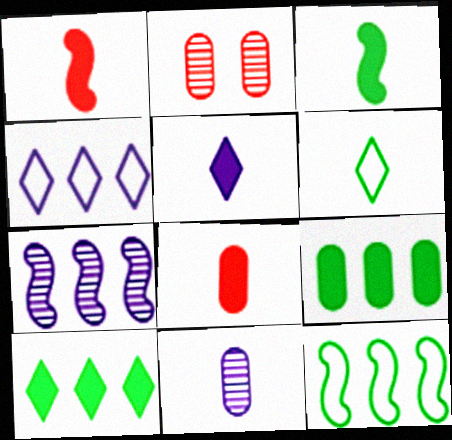[[1, 6, 11], 
[2, 3, 4], 
[2, 5, 12], 
[3, 5, 8]]